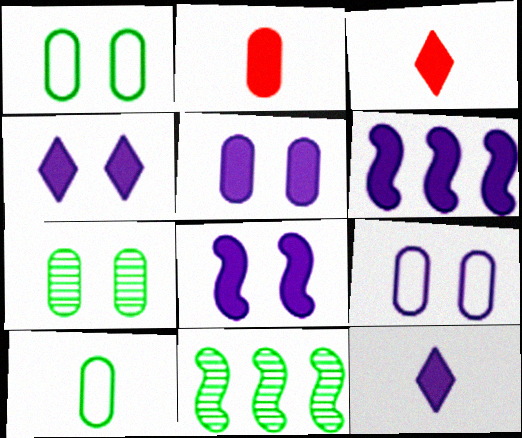[[3, 9, 11], 
[4, 5, 8], 
[5, 6, 12]]